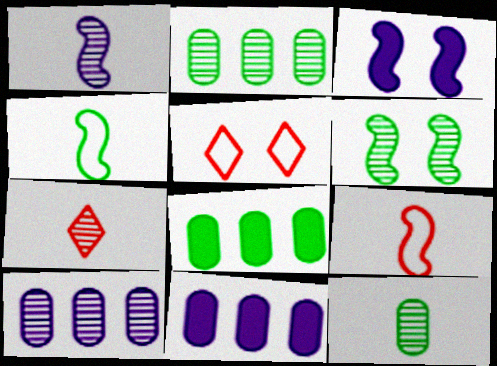[[1, 5, 8], 
[1, 7, 12], 
[6, 7, 10]]